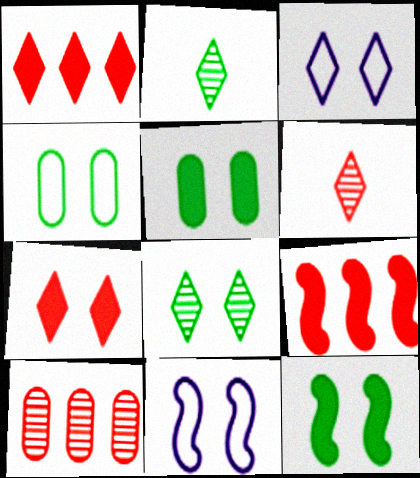[[1, 2, 3], 
[3, 7, 8], 
[4, 8, 12]]